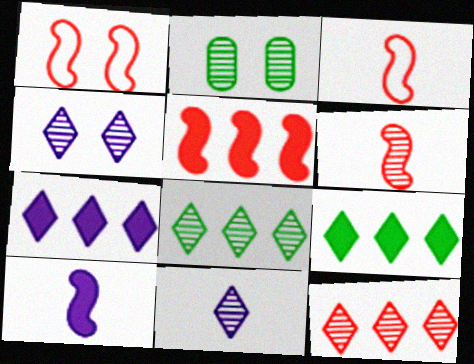[[1, 5, 6], 
[2, 3, 7]]